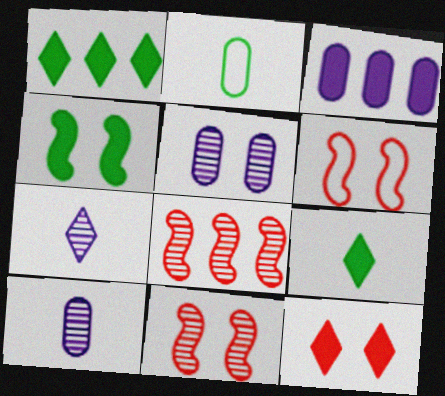[[1, 6, 10]]